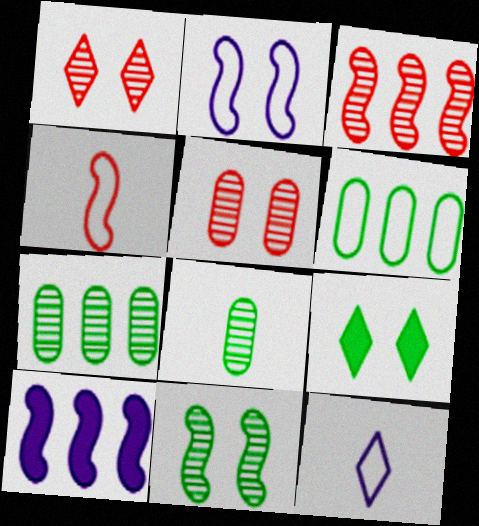[[2, 5, 9], 
[4, 10, 11]]